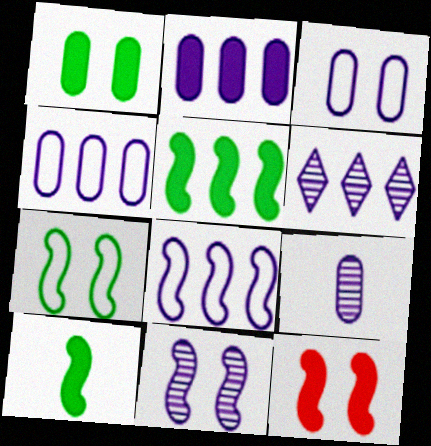[[2, 3, 9], 
[2, 6, 8], 
[6, 9, 11], 
[7, 11, 12]]